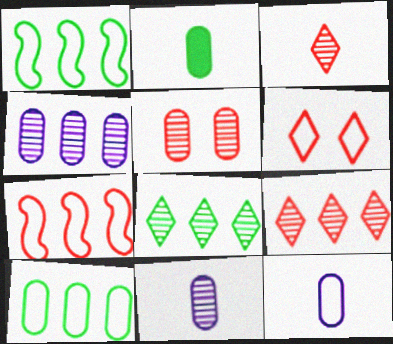[[1, 6, 12]]